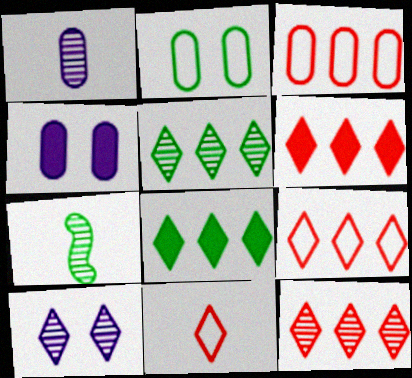[[2, 7, 8], 
[4, 7, 9], 
[6, 9, 12], 
[8, 10, 11]]